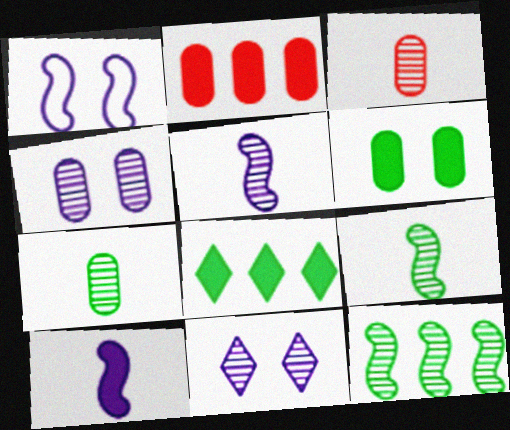[[1, 3, 8], 
[3, 11, 12]]